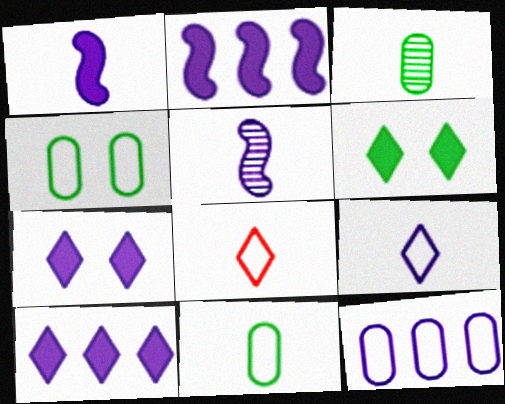[[1, 3, 8], 
[5, 7, 12]]